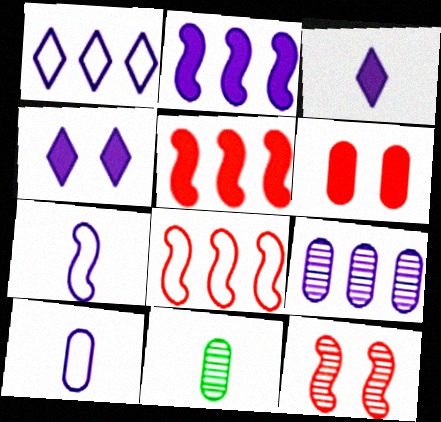[[1, 2, 9], 
[4, 7, 9], 
[4, 8, 11]]